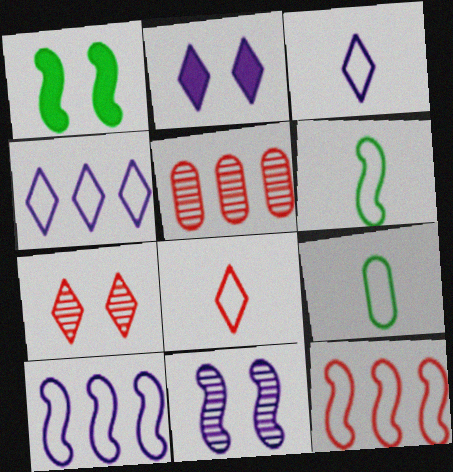[[1, 3, 5], 
[2, 5, 6]]